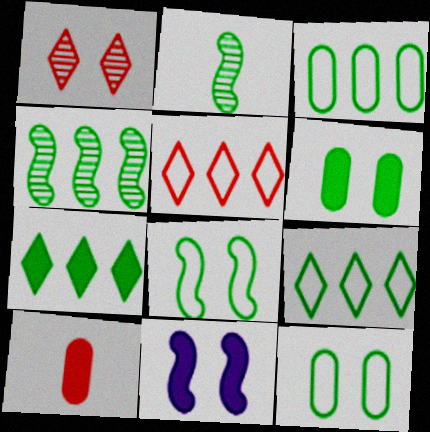[[1, 11, 12], 
[2, 6, 9], 
[2, 7, 12], 
[3, 4, 7], 
[7, 10, 11]]